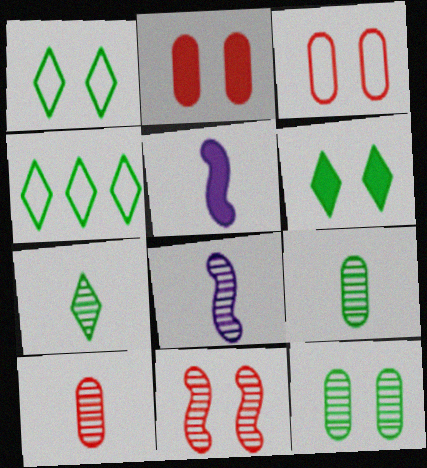[[2, 4, 8], 
[4, 6, 7], 
[7, 8, 10]]